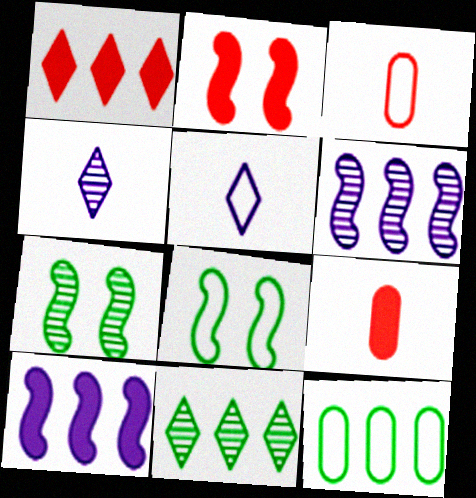[[1, 2, 9], 
[1, 6, 12], 
[2, 4, 12]]